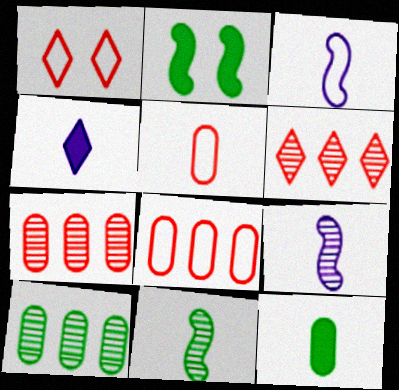[[4, 5, 11]]